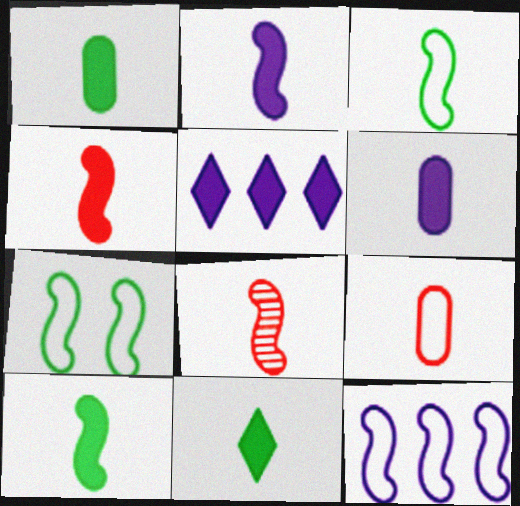[[1, 10, 11], 
[2, 3, 8], 
[2, 4, 10], 
[4, 6, 11]]